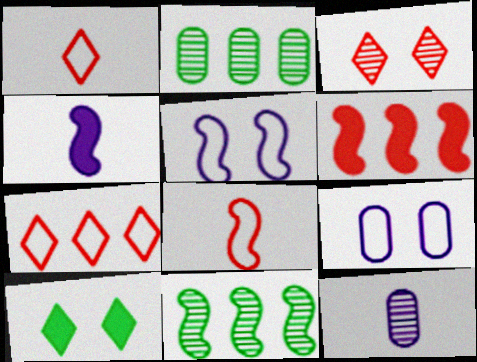[[3, 11, 12]]